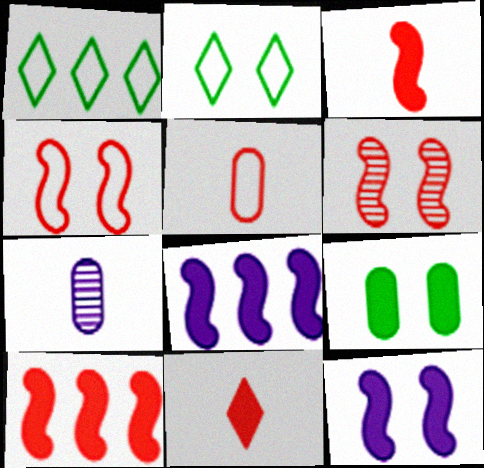[[2, 7, 10], 
[8, 9, 11]]